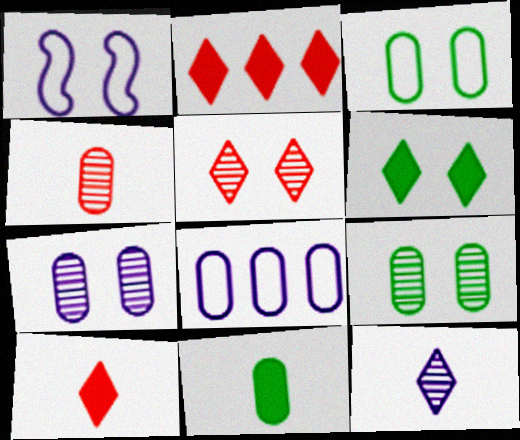[]